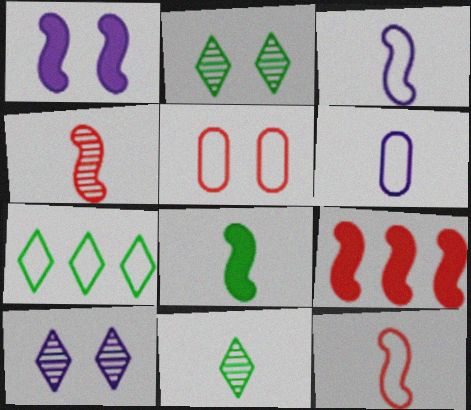[[1, 2, 5], 
[1, 8, 9], 
[2, 6, 9], 
[3, 4, 8], 
[3, 5, 7]]